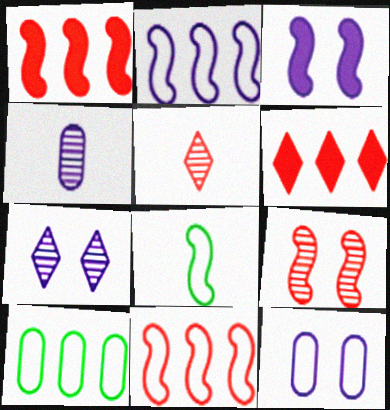[[3, 5, 10], 
[3, 7, 12]]